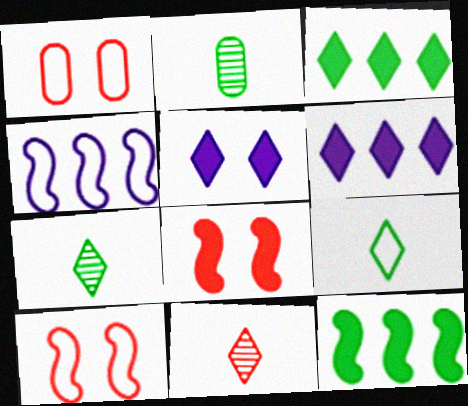[[1, 4, 9], 
[2, 6, 10]]